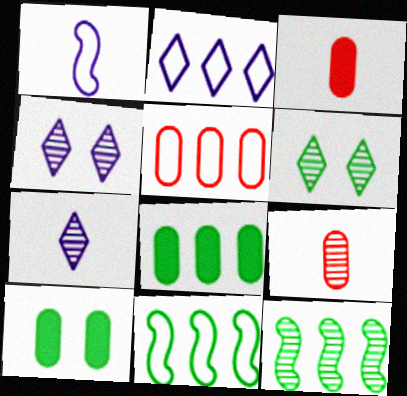[[2, 5, 11], 
[3, 4, 11], 
[4, 9, 12]]